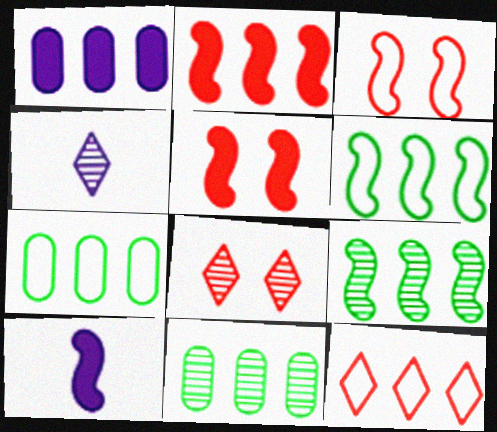[[1, 9, 12], 
[3, 9, 10], 
[4, 5, 7], 
[7, 8, 10]]